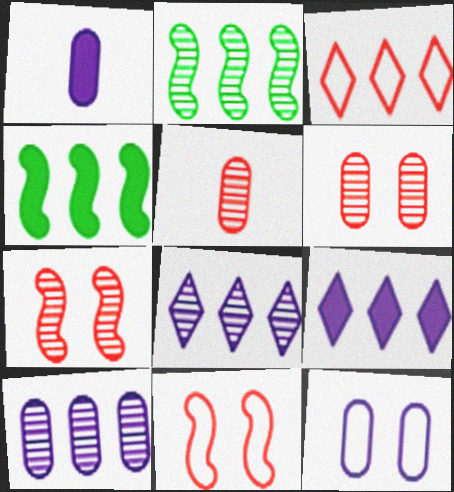[[1, 10, 12], 
[3, 4, 10]]